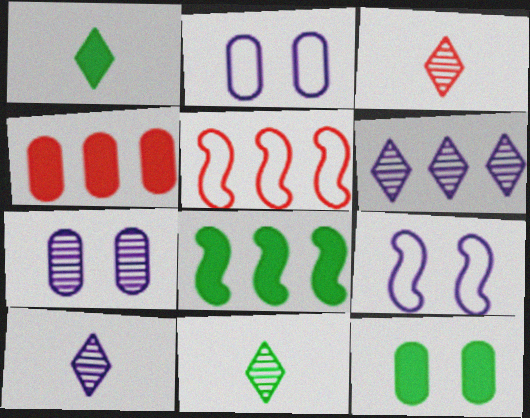[[1, 5, 7], 
[1, 8, 12], 
[2, 3, 8], 
[3, 10, 11], 
[4, 9, 11], 
[5, 10, 12]]